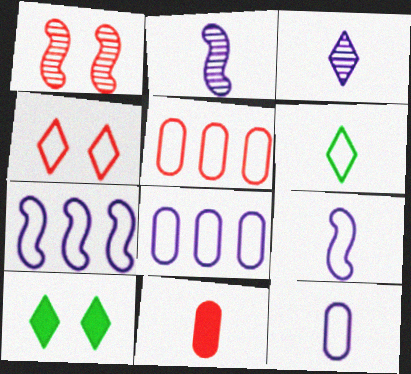[[2, 5, 10], 
[2, 6, 11]]